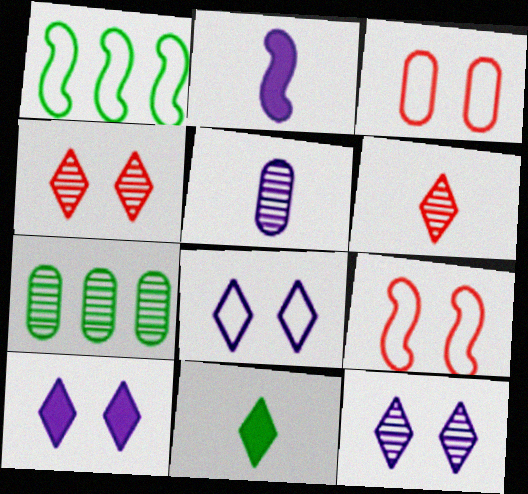[[8, 10, 12]]